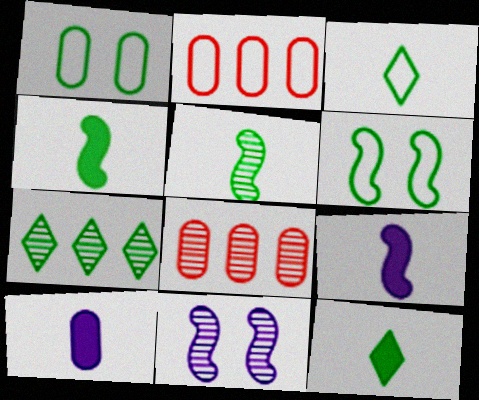[[1, 4, 7], 
[1, 8, 10], 
[2, 11, 12]]